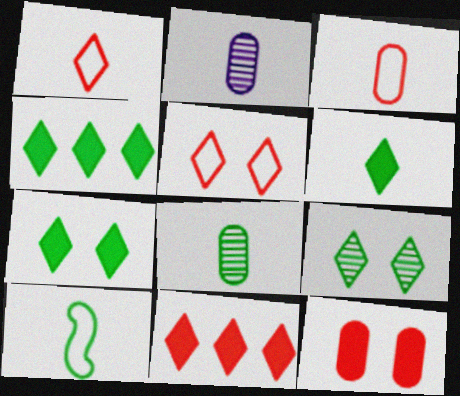[[4, 6, 7], 
[6, 8, 10]]